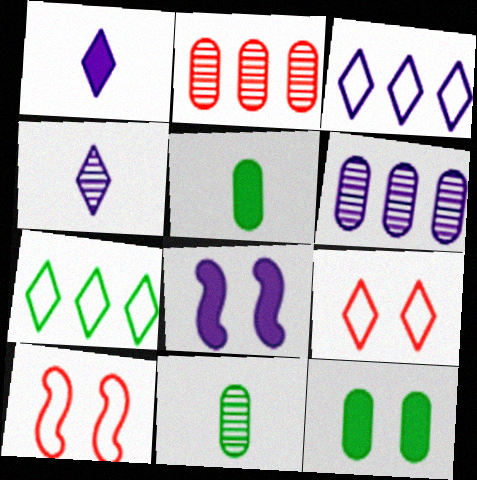[]